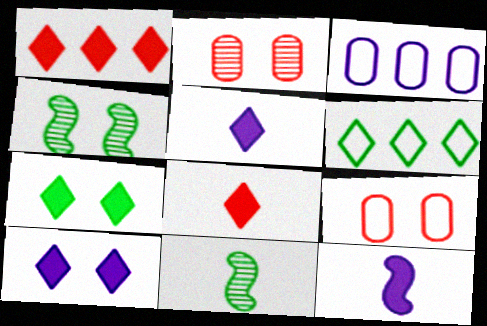[[1, 5, 7], 
[2, 6, 12], 
[3, 4, 8], 
[4, 9, 10]]